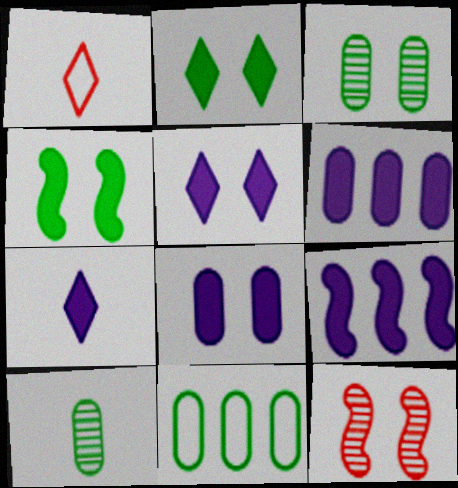[[1, 3, 9], 
[7, 8, 9], 
[7, 11, 12]]